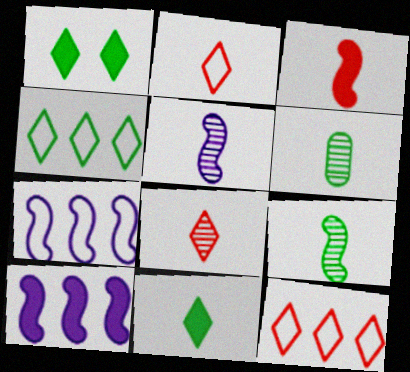[[5, 6, 8]]